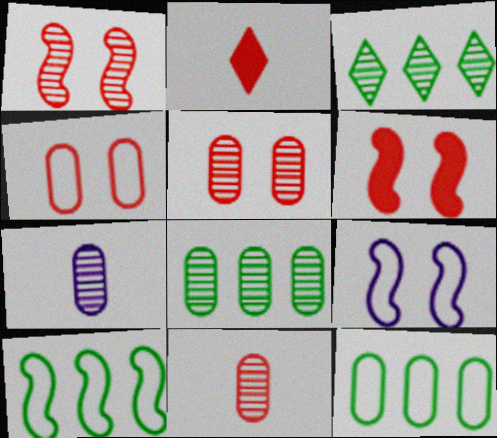[[1, 3, 7], 
[2, 8, 9], 
[5, 7, 8]]